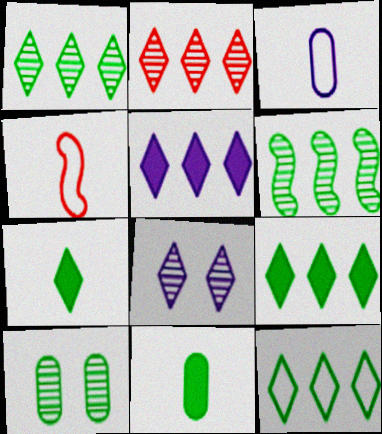[[1, 9, 12], 
[2, 5, 12], 
[4, 5, 10]]